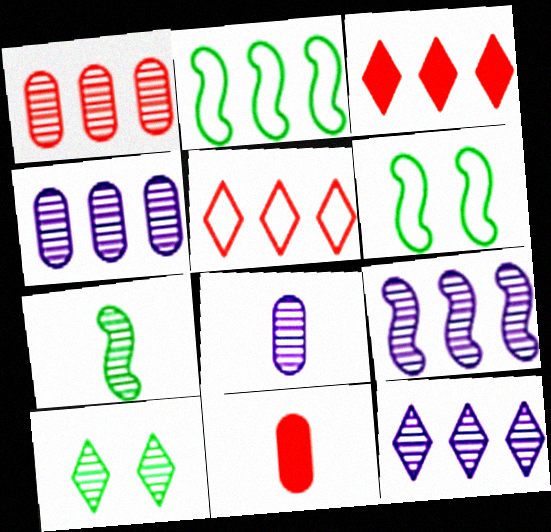[[2, 3, 4], 
[3, 6, 8], 
[4, 9, 12], 
[6, 11, 12]]